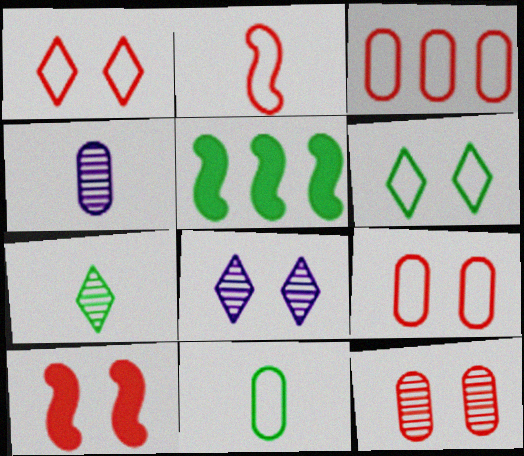[[1, 2, 3], 
[1, 4, 5], 
[1, 10, 12]]